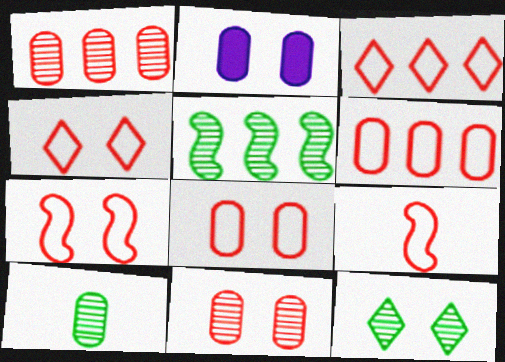[[2, 6, 10], 
[2, 7, 12], 
[3, 8, 9], 
[4, 6, 9], 
[4, 7, 8], 
[5, 10, 12]]